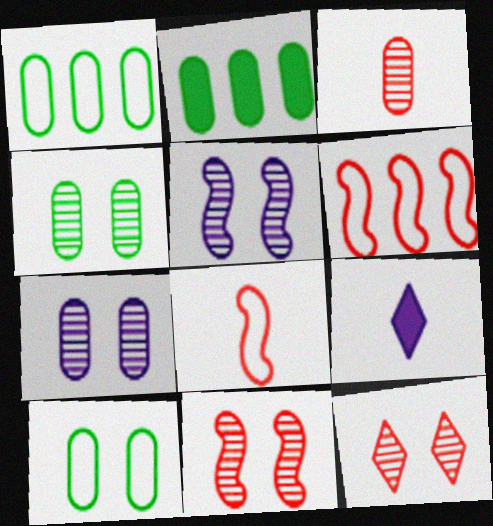[[1, 9, 11], 
[4, 5, 12], 
[4, 6, 9]]